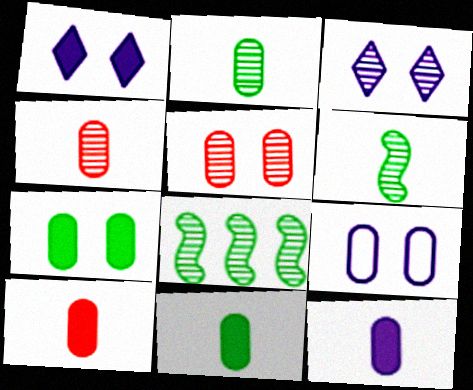[[3, 4, 8], 
[5, 7, 9], 
[10, 11, 12]]